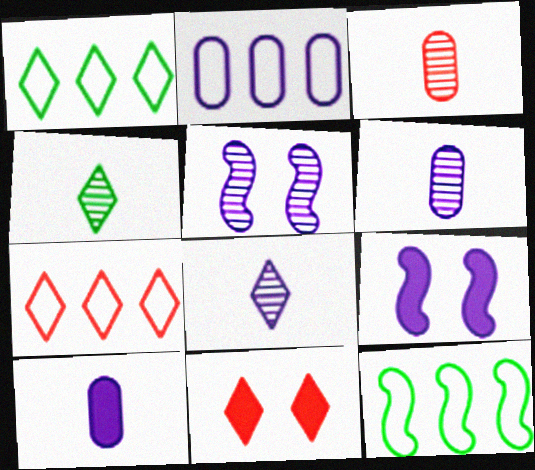[[1, 3, 9], 
[1, 8, 11], 
[2, 7, 12], 
[2, 8, 9], 
[6, 11, 12]]